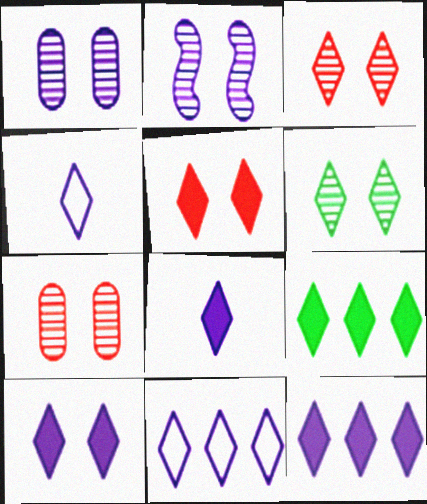[[2, 6, 7], 
[3, 4, 9], 
[5, 8, 9], 
[8, 10, 12]]